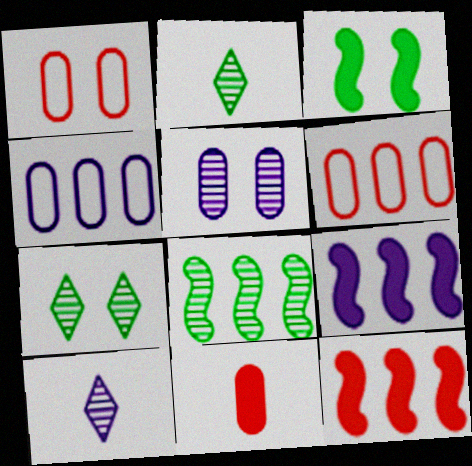[[1, 2, 9], 
[3, 6, 10]]